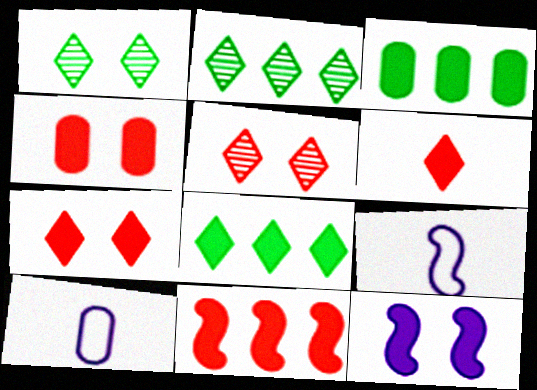[[1, 10, 11], 
[2, 4, 9], 
[3, 5, 9], 
[3, 6, 12], 
[4, 6, 11]]